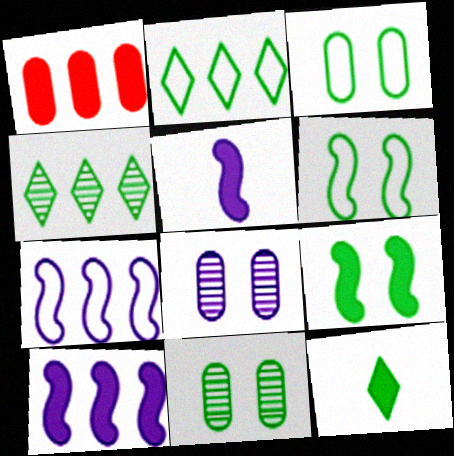[[1, 4, 7]]